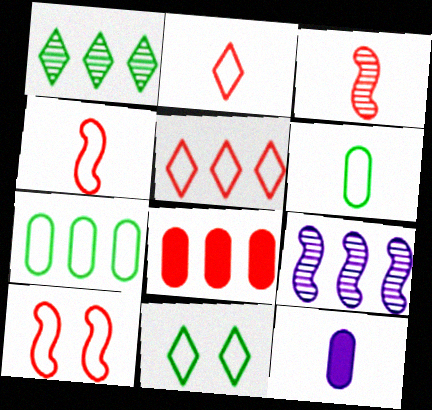[[1, 10, 12]]